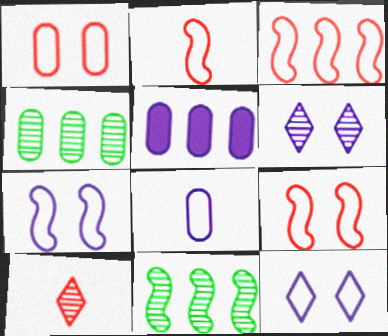[[2, 3, 9]]